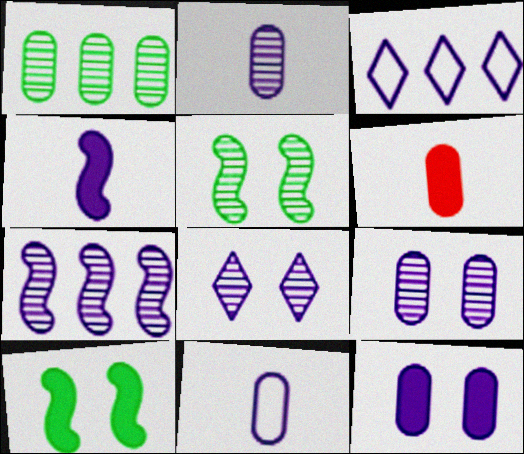[[2, 7, 8], 
[3, 4, 9], 
[3, 5, 6]]